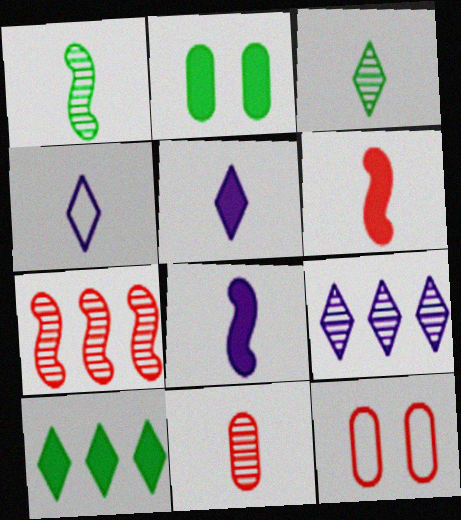[[2, 4, 7]]